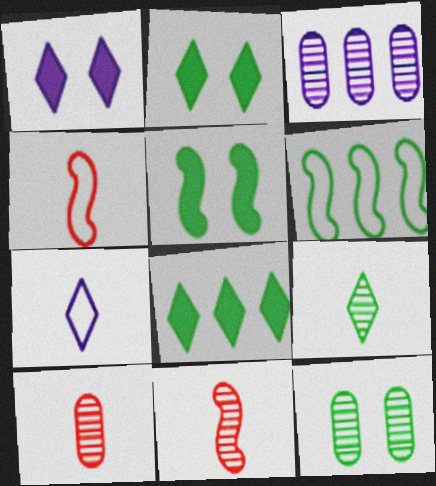[[1, 6, 10], 
[2, 3, 4], 
[3, 10, 12]]